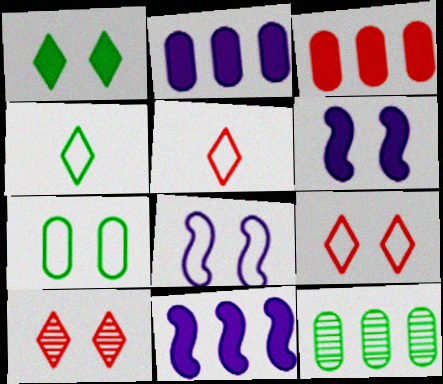[[5, 6, 12], 
[6, 7, 10], 
[7, 8, 9]]